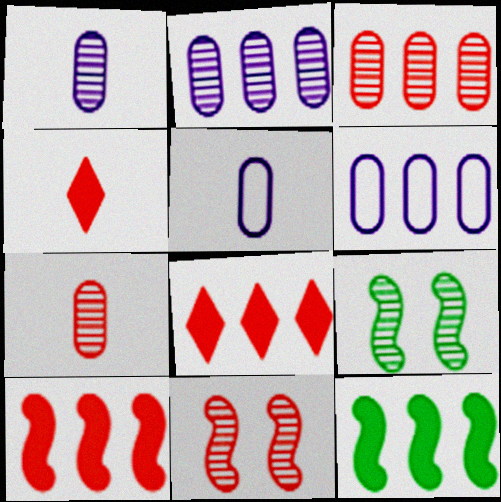[[4, 6, 9], 
[5, 8, 9]]